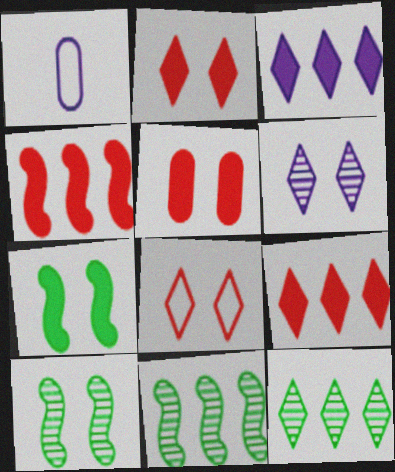[[1, 2, 11], 
[1, 9, 10]]